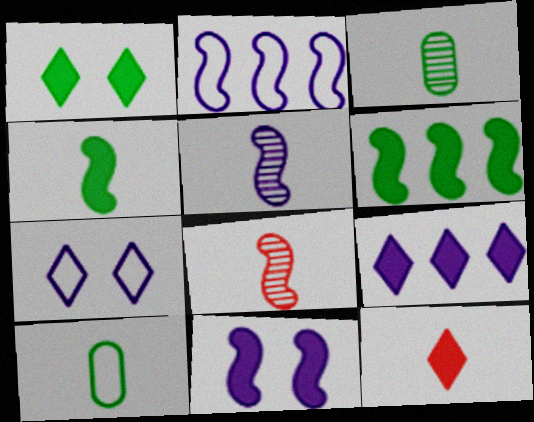[[1, 9, 12], 
[2, 5, 11], 
[5, 10, 12]]